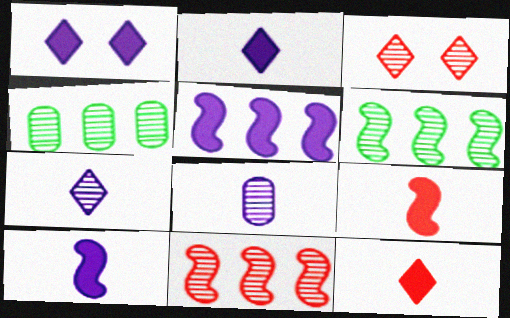[[3, 6, 8]]